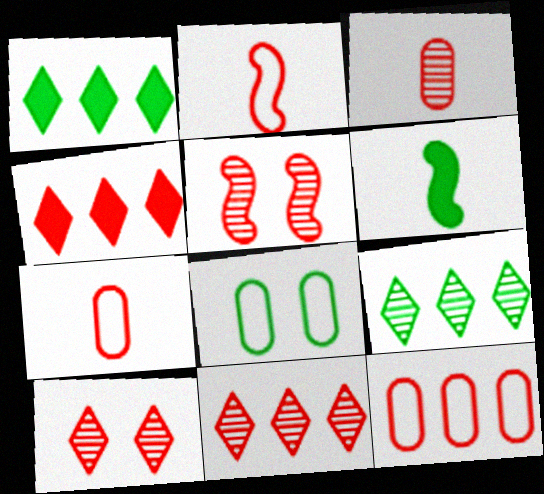[[3, 5, 11], 
[4, 5, 7], 
[6, 8, 9]]